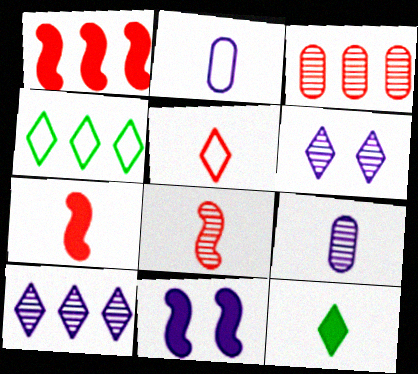[[2, 8, 12], 
[2, 10, 11]]